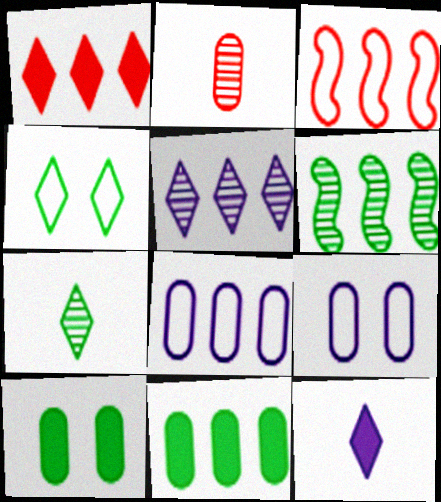[[1, 6, 8], 
[2, 8, 10], 
[2, 9, 11], 
[3, 5, 11]]